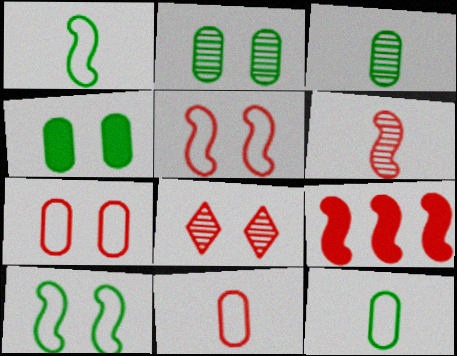[[5, 6, 9], 
[8, 9, 11]]